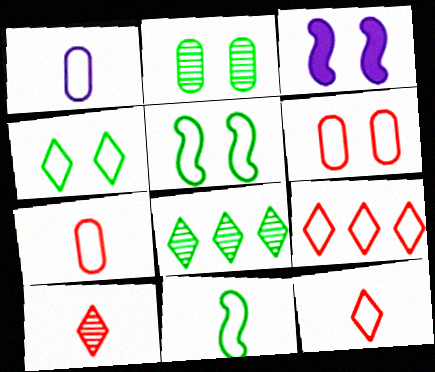[[1, 5, 9], 
[1, 11, 12], 
[3, 7, 8]]